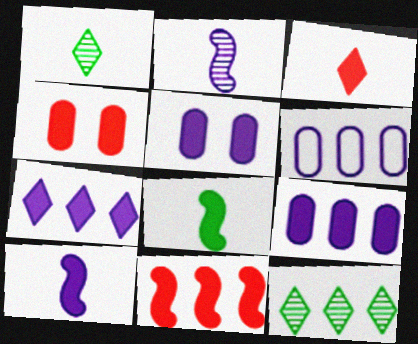[[3, 4, 11], 
[4, 7, 8], 
[5, 7, 10], 
[6, 11, 12]]